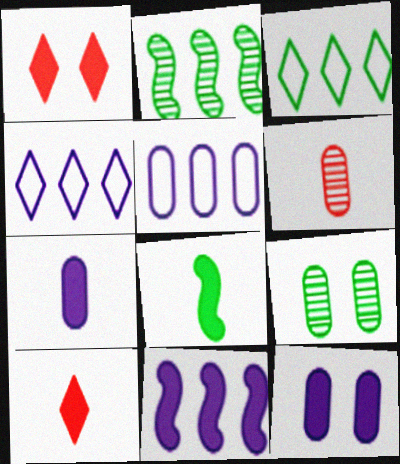[[3, 8, 9], 
[7, 8, 10]]